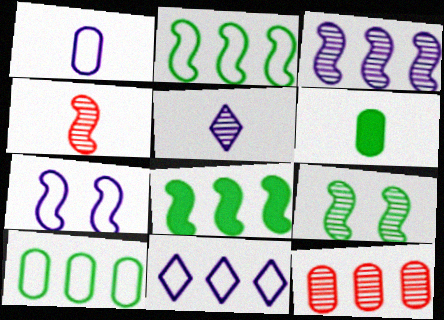[[1, 7, 11], 
[3, 4, 9], 
[4, 7, 8], 
[5, 9, 12], 
[8, 11, 12]]